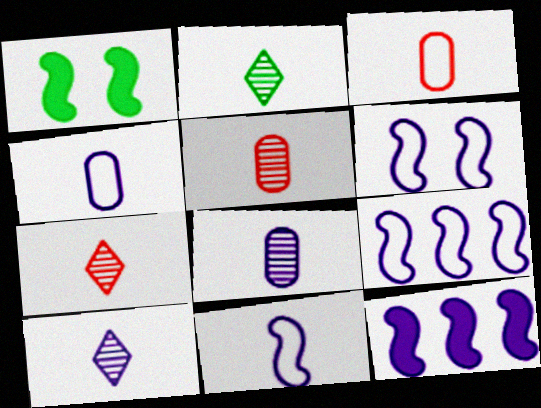[[2, 7, 10], 
[6, 9, 11]]